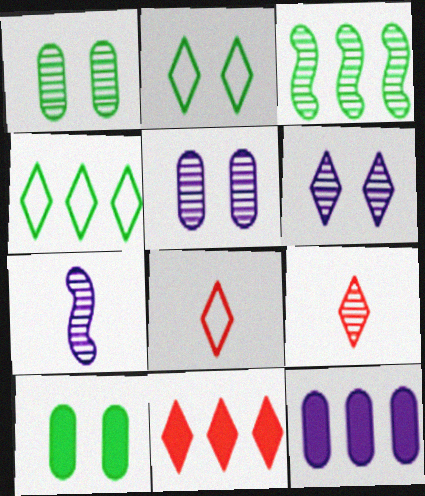[[3, 5, 9]]